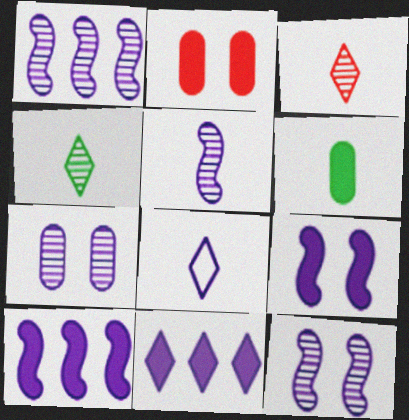[[1, 5, 12], 
[7, 8, 10]]